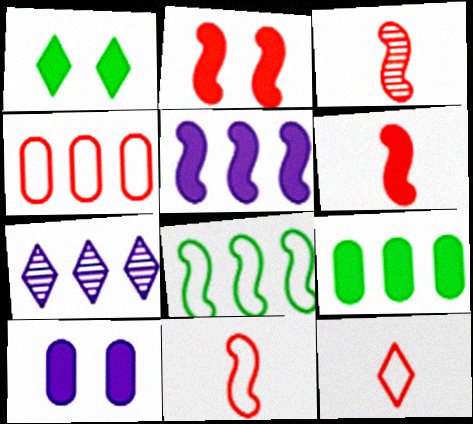[[1, 2, 10], 
[1, 7, 12], 
[3, 6, 11]]